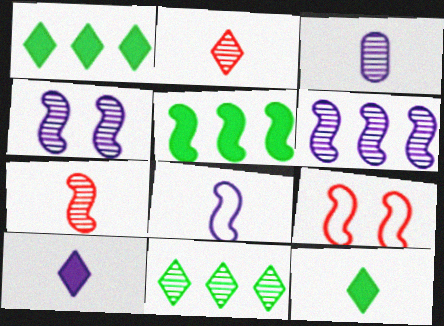[[1, 3, 9], 
[3, 8, 10]]